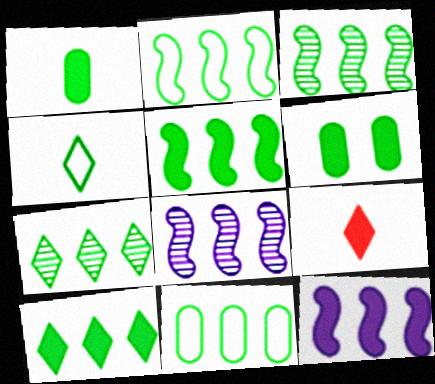[[2, 3, 5], 
[3, 4, 6], 
[3, 10, 11], 
[5, 7, 11], 
[6, 9, 12]]